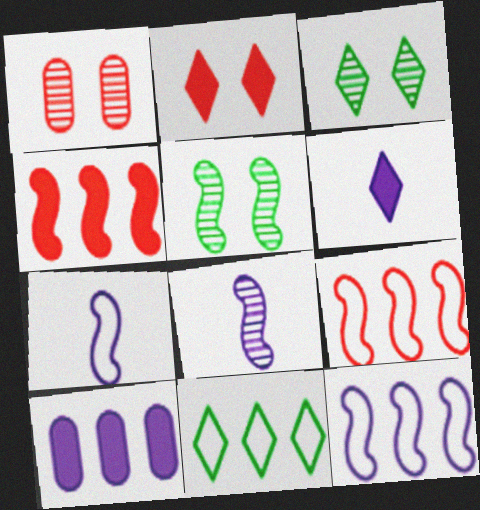[[4, 5, 7]]